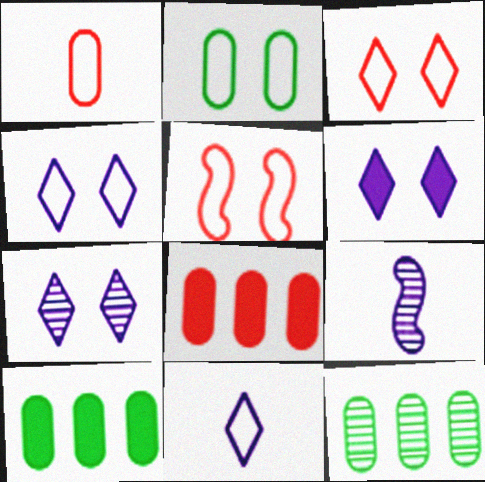[[2, 4, 5], 
[3, 9, 10], 
[4, 6, 7]]